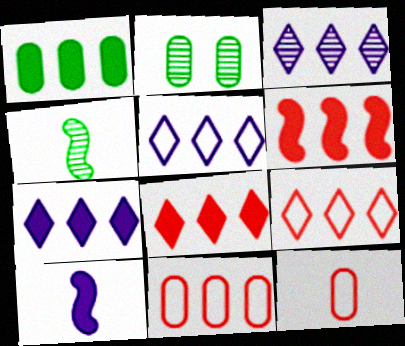[[1, 6, 7], 
[2, 9, 10], 
[3, 5, 7]]